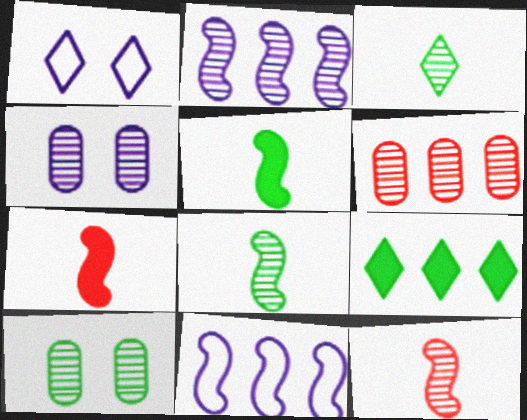[[1, 5, 6], 
[6, 9, 11]]